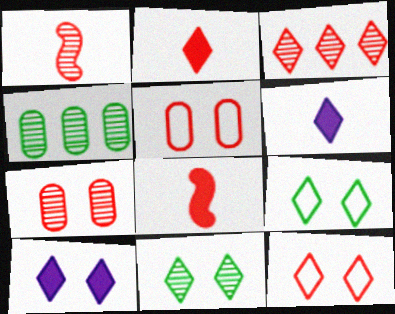[[1, 3, 7], 
[2, 3, 12], 
[3, 5, 8], 
[3, 6, 9], 
[10, 11, 12]]